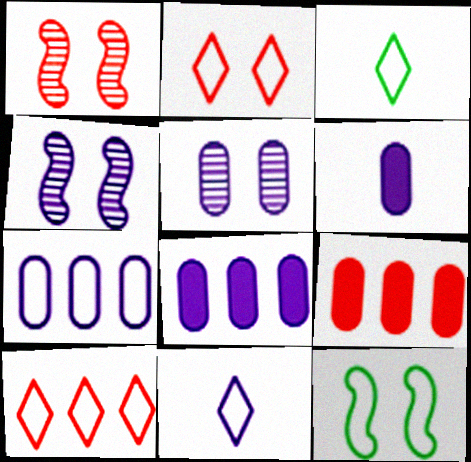[[1, 3, 8], 
[3, 4, 9], 
[4, 8, 11], 
[5, 6, 7]]